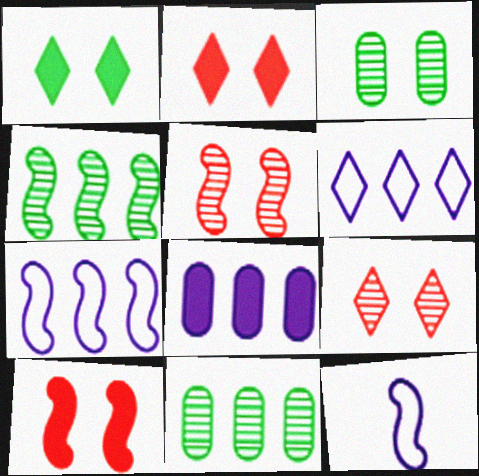[[2, 11, 12], 
[4, 10, 12]]